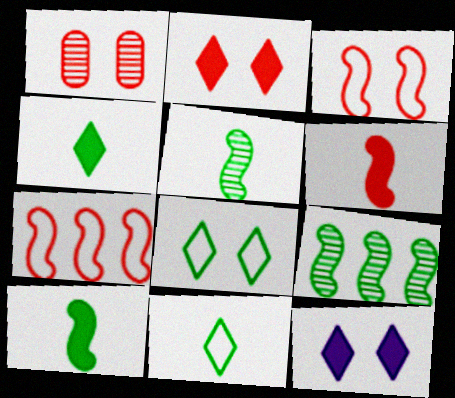[[1, 2, 3]]